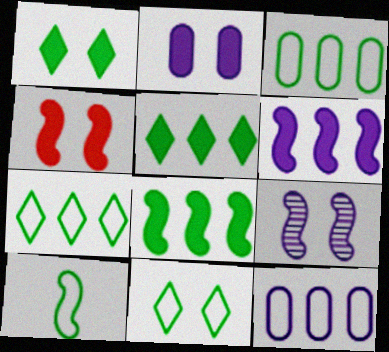[[1, 2, 4], 
[3, 10, 11]]